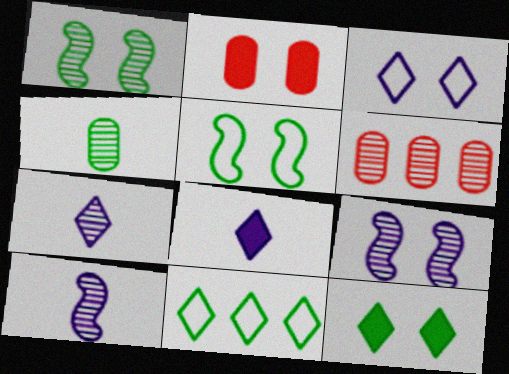[[1, 2, 3], 
[1, 6, 7], 
[2, 10, 11], 
[5, 6, 8]]